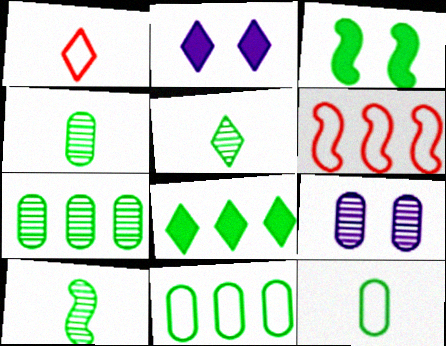[[2, 4, 6], 
[3, 5, 11], 
[4, 5, 10]]